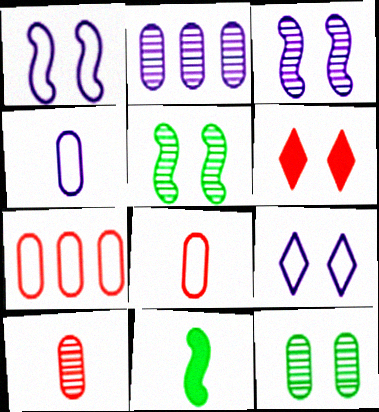[[1, 6, 12], 
[2, 10, 12]]